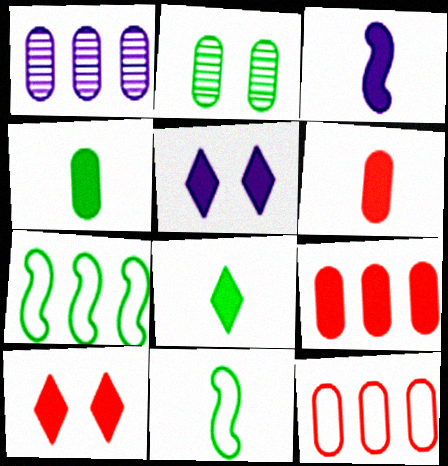[[1, 10, 11], 
[2, 7, 8], 
[3, 6, 8]]